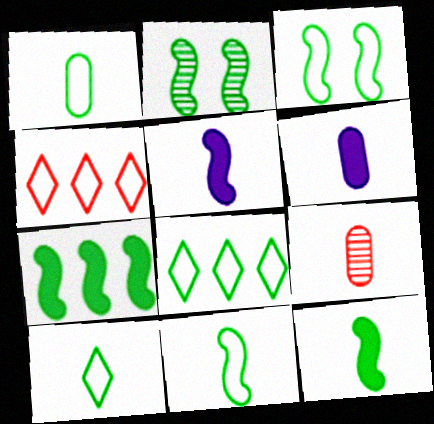[[1, 3, 8], 
[1, 6, 9], 
[1, 10, 11], 
[2, 4, 6], 
[2, 7, 11], 
[5, 9, 10]]